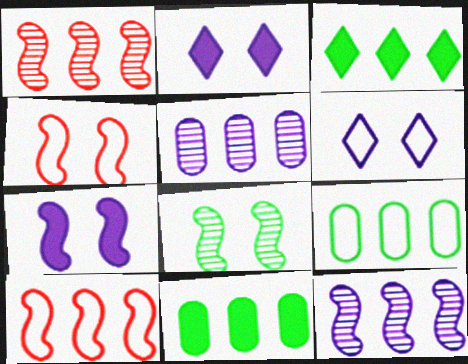[[3, 5, 10], 
[4, 7, 8]]